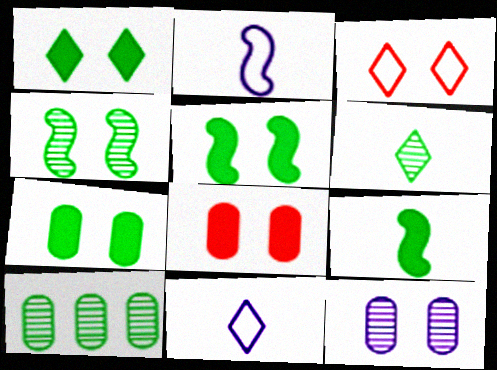[[1, 5, 7], 
[3, 5, 12], 
[4, 6, 10]]